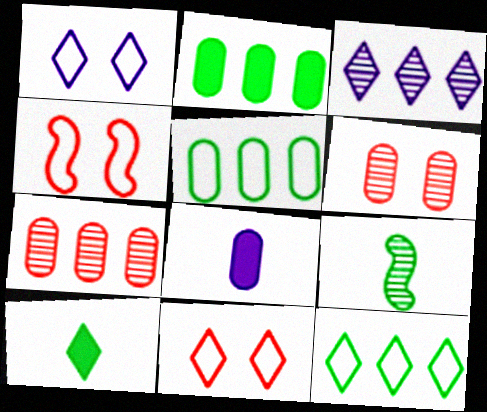[[3, 6, 9], 
[3, 10, 11], 
[5, 6, 8]]